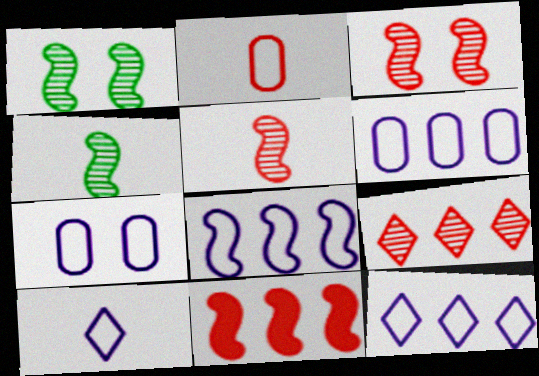[[6, 8, 12], 
[7, 8, 10]]